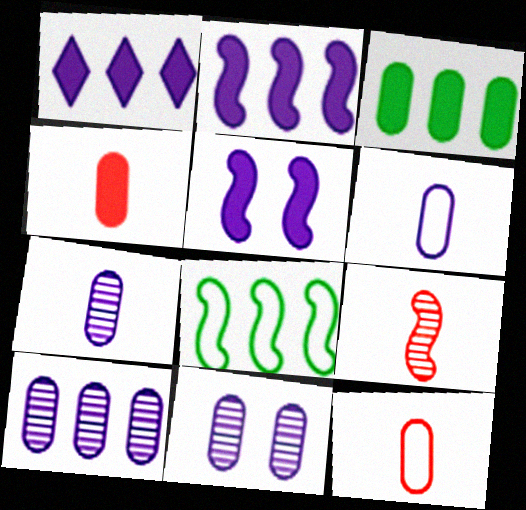[[3, 11, 12], 
[5, 8, 9], 
[7, 10, 11]]